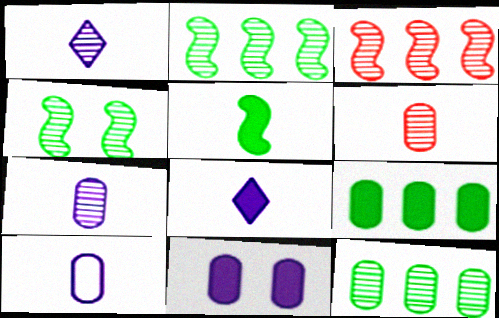[]